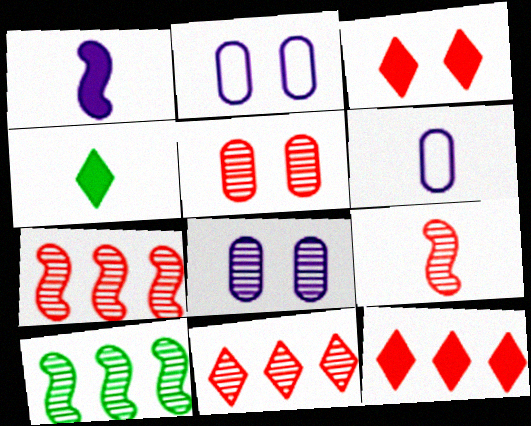[[2, 4, 7], 
[3, 6, 10], 
[4, 6, 9], 
[5, 9, 11]]